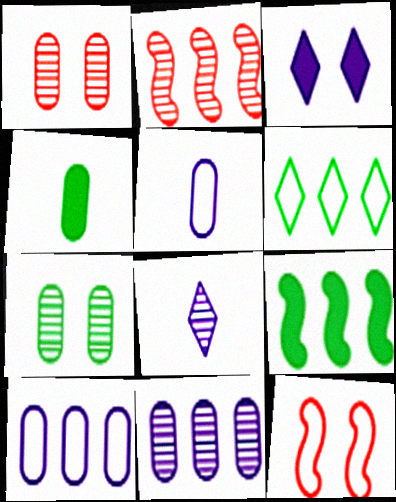[[1, 4, 10], 
[2, 7, 8], 
[3, 7, 12], 
[5, 6, 12]]